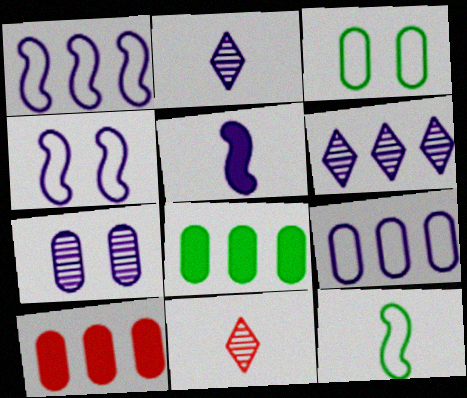[[4, 8, 11]]